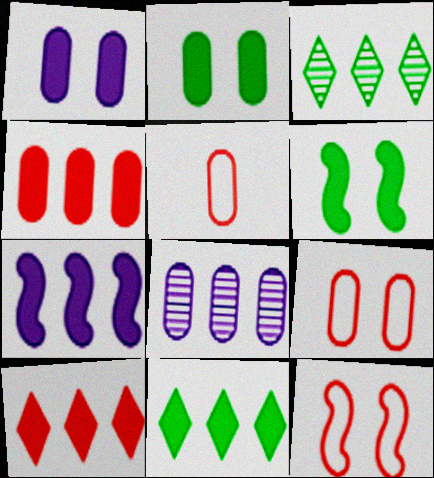[[2, 5, 8], 
[4, 7, 11]]